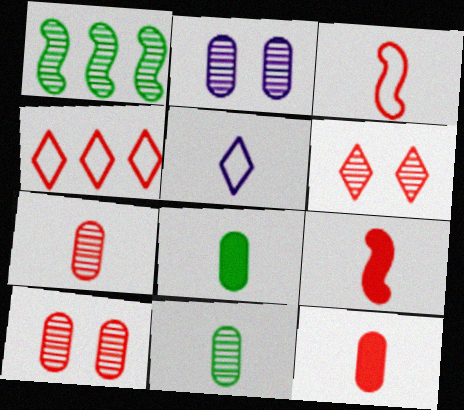[[4, 9, 10], 
[5, 9, 11]]